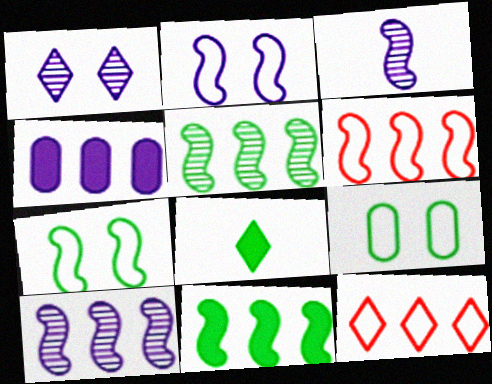[[1, 8, 12], 
[4, 5, 12], 
[5, 8, 9], 
[6, 10, 11]]